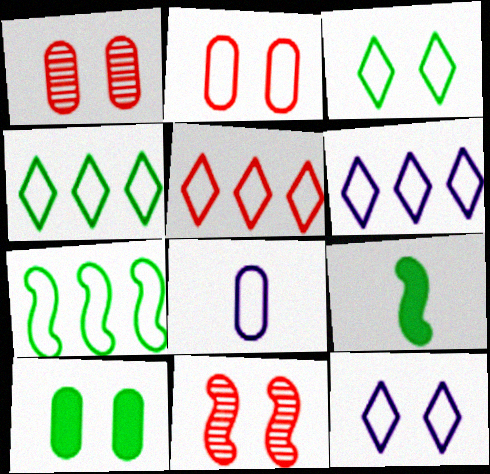[[1, 6, 9], 
[4, 5, 6], 
[10, 11, 12]]